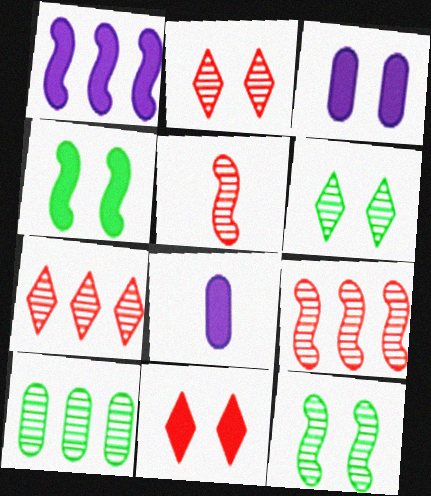[[3, 4, 11]]